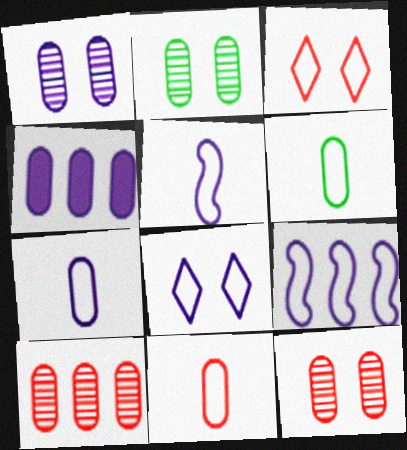[[1, 2, 12], 
[1, 4, 7], 
[2, 4, 11], 
[3, 6, 9], 
[4, 6, 12], 
[6, 7, 11], 
[7, 8, 9]]